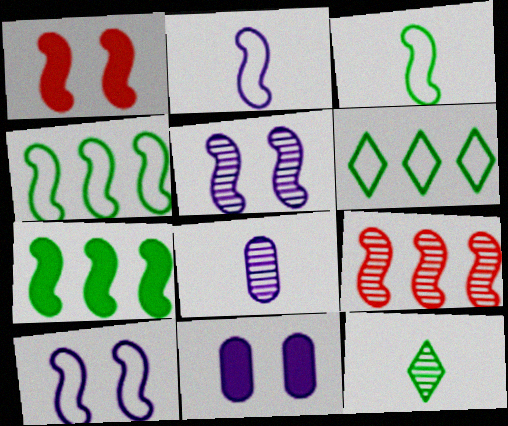[[1, 6, 8]]